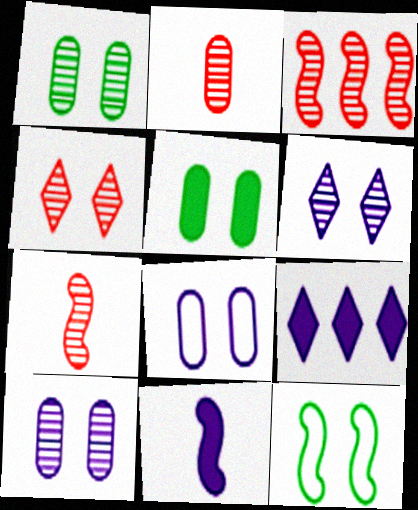[[2, 3, 4], 
[2, 9, 12], 
[3, 11, 12]]